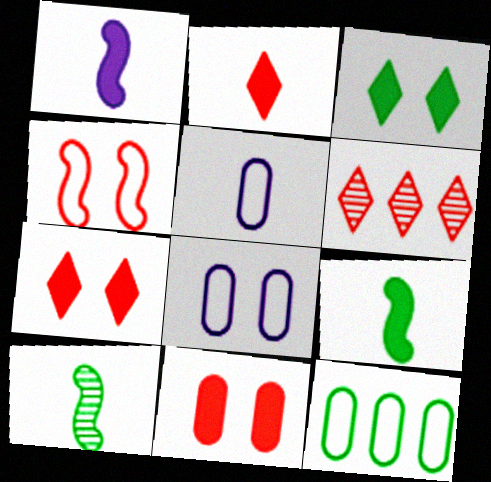[[2, 5, 10], 
[3, 10, 12], 
[6, 8, 9]]